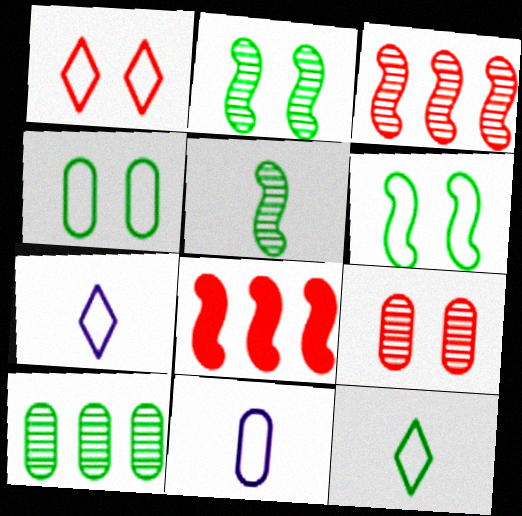[]